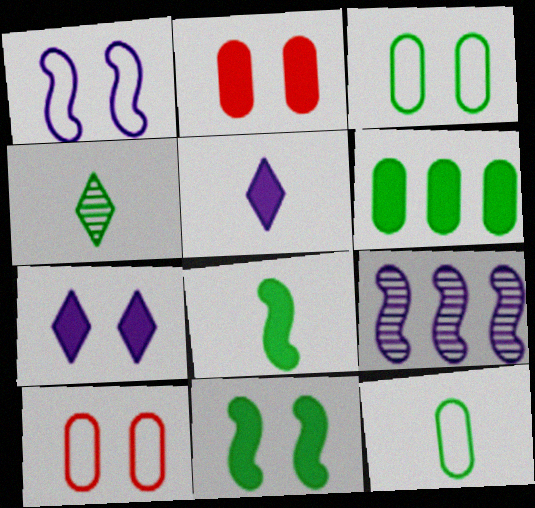[[2, 7, 11], 
[4, 8, 12]]